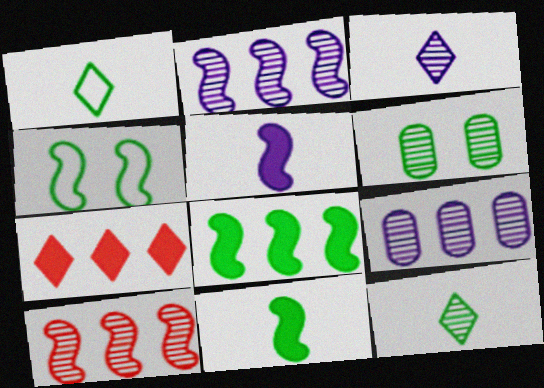[[1, 6, 8], 
[3, 6, 10], 
[4, 5, 10]]